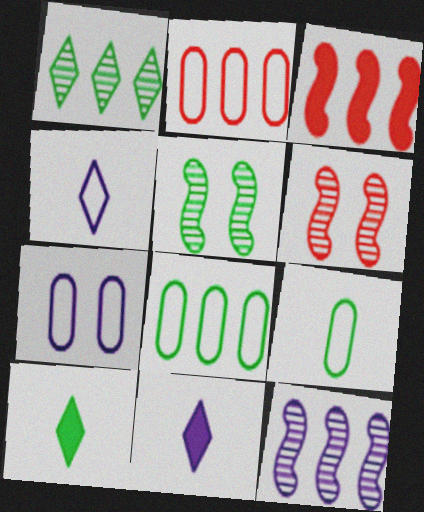[[2, 5, 11], 
[2, 7, 9], 
[5, 8, 10], 
[6, 8, 11], 
[7, 11, 12]]